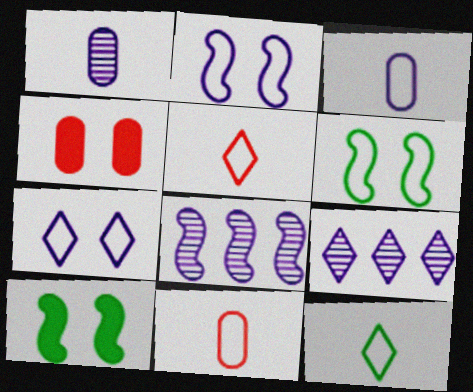[[4, 8, 12], 
[9, 10, 11]]